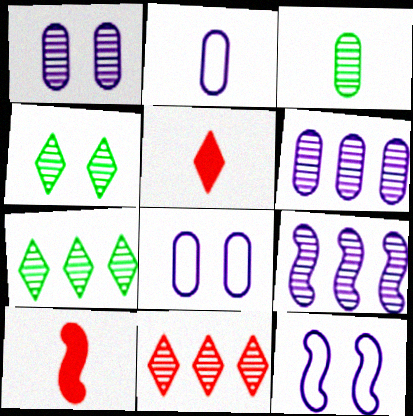[[7, 8, 10]]